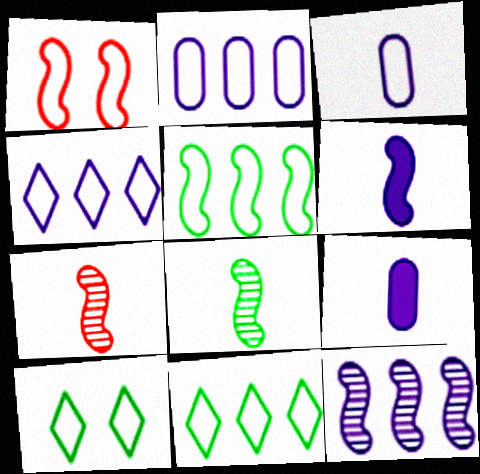[[1, 3, 11]]